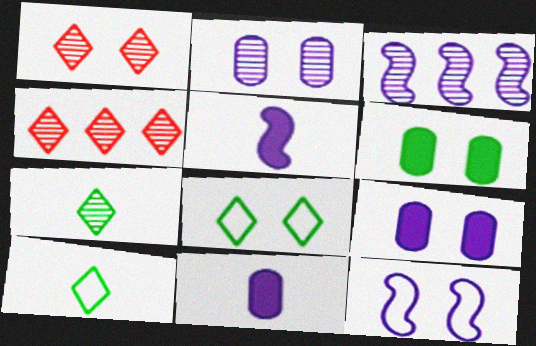[[1, 6, 12], 
[3, 5, 12]]